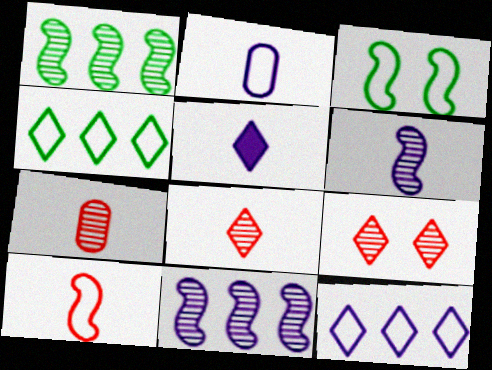[[2, 5, 6], 
[4, 5, 9]]